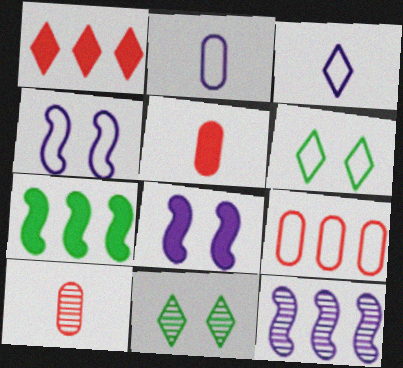[[1, 3, 11], 
[5, 6, 12], 
[10, 11, 12]]